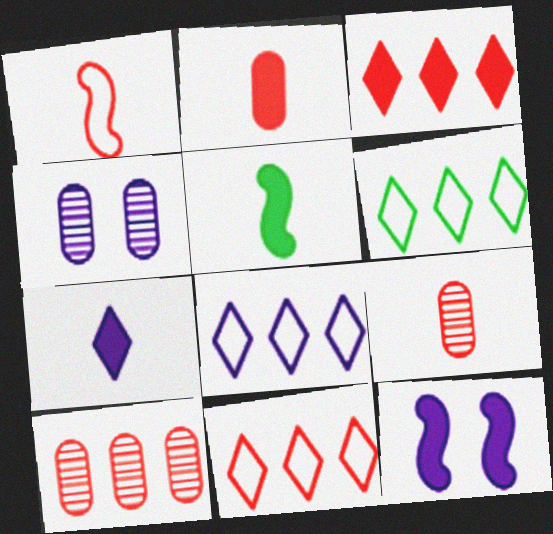[[2, 5, 7], 
[4, 5, 11], 
[6, 8, 11], 
[6, 9, 12]]